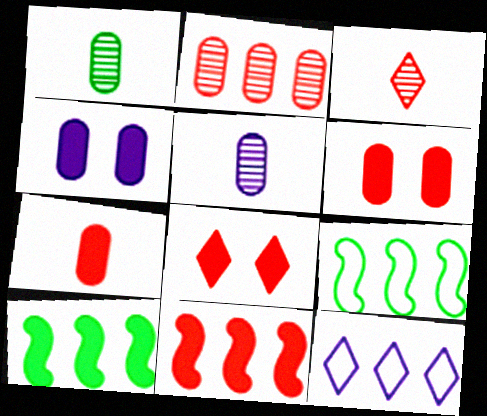[[2, 10, 12], 
[3, 4, 9], 
[5, 8, 9], 
[7, 8, 11]]